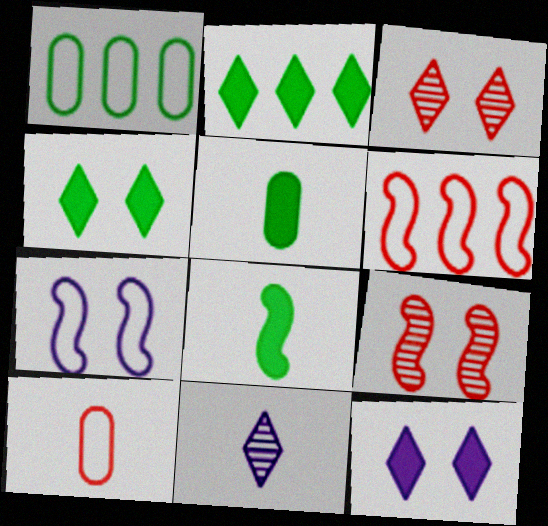[[8, 10, 11]]